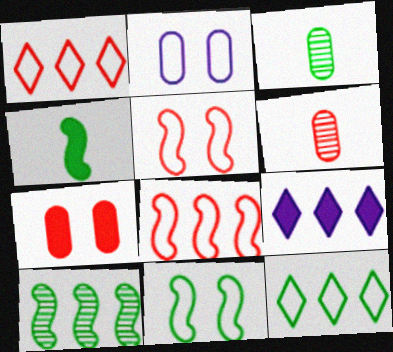[[3, 5, 9], 
[4, 7, 9], 
[4, 10, 11], 
[6, 9, 11]]